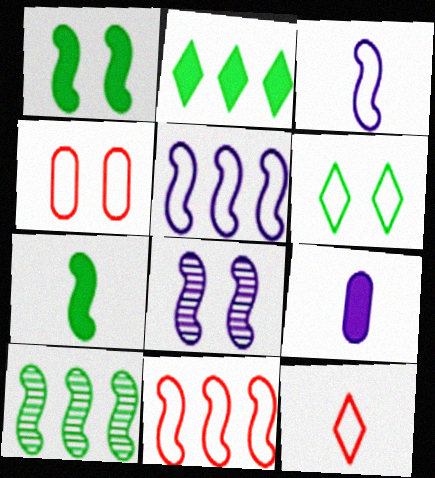[[4, 11, 12], 
[7, 8, 11]]